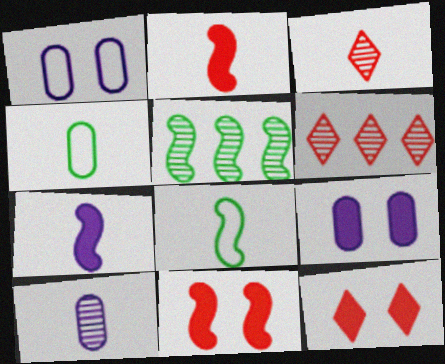[[3, 4, 7], 
[6, 8, 9]]